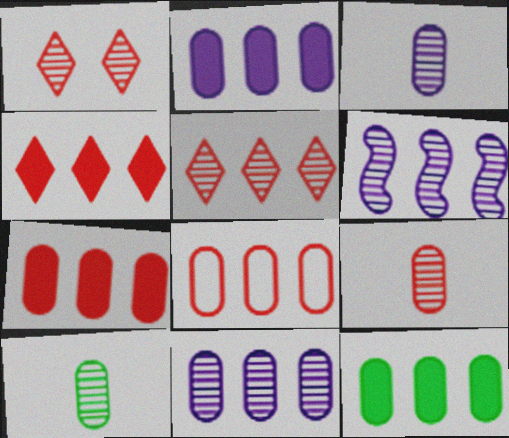[[1, 6, 10], 
[2, 7, 12], 
[3, 9, 10], 
[8, 11, 12]]